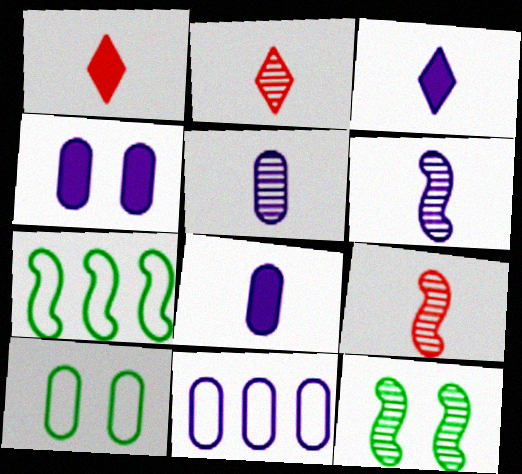[[1, 11, 12], 
[2, 4, 7], 
[4, 5, 11]]